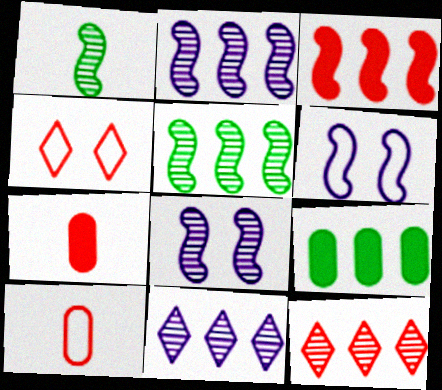[[1, 3, 6]]